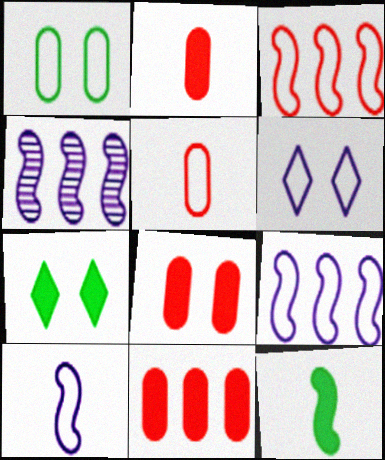[[2, 8, 11], 
[4, 5, 7]]